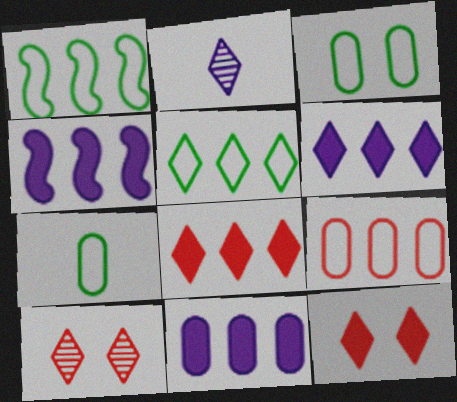[[2, 5, 12], 
[4, 6, 11], 
[4, 7, 10]]